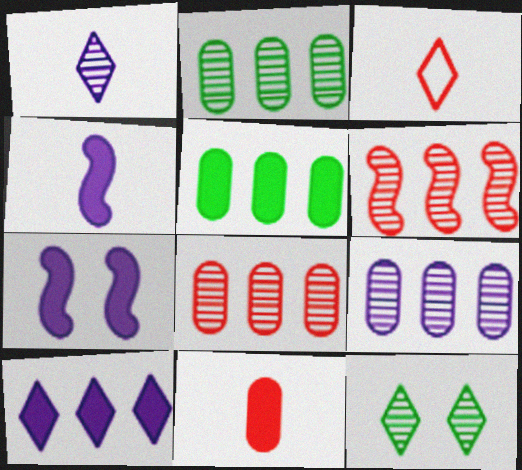[[2, 3, 7], 
[2, 8, 9], 
[3, 10, 12]]